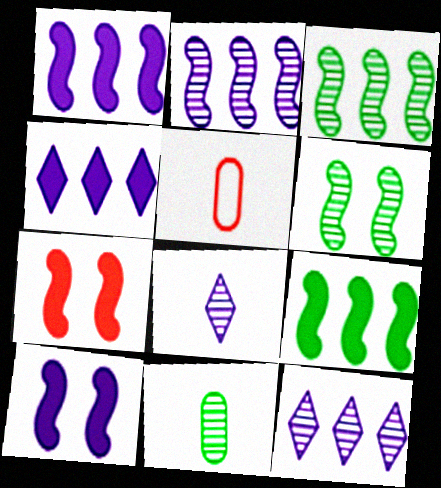[[4, 5, 6]]